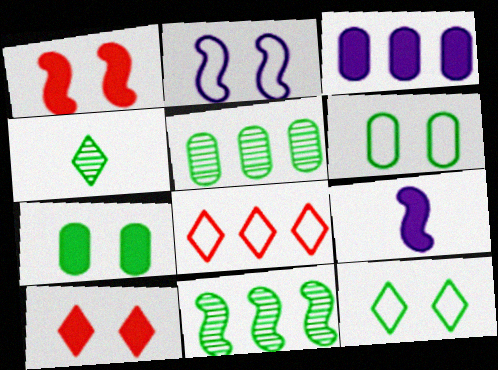[[3, 8, 11]]